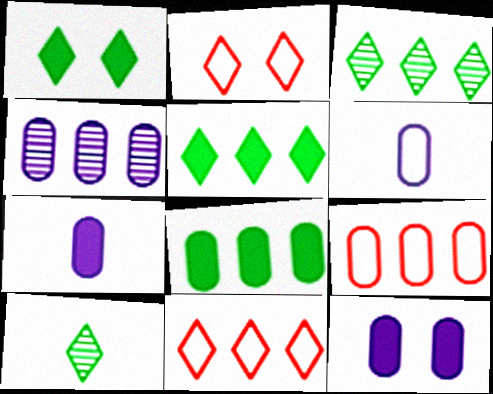[[4, 6, 12], 
[4, 8, 9]]